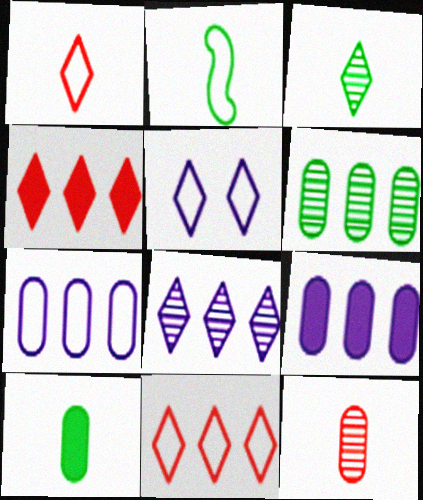[[2, 3, 10], 
[3, 4, 5]]